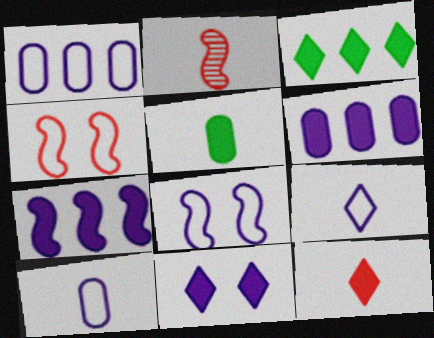[[1, 8, 9], 
[2, 5, 9], 
[3, 11, 12]]